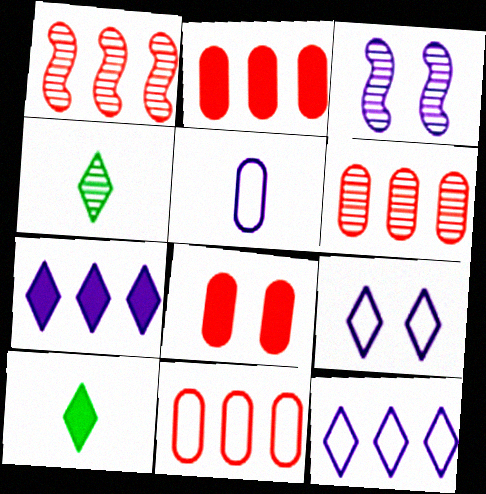[[2, 6, 11], 
[3, 4, 6], 
[3, 5, 7], 
[3, 10, 11]]